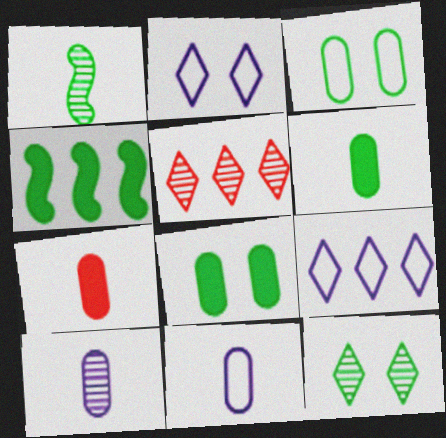[]